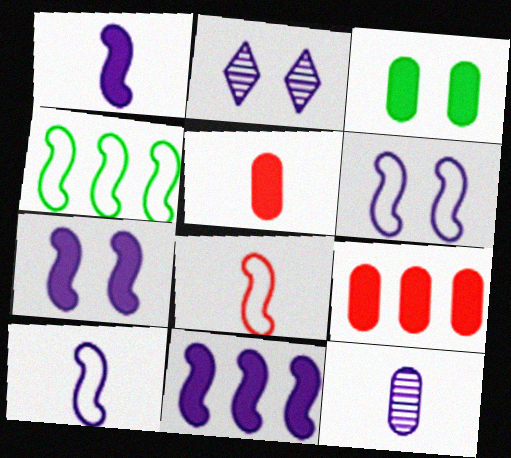[[1, 7, 11], 
[2, 4, 5], 
[4, 6, 8]]